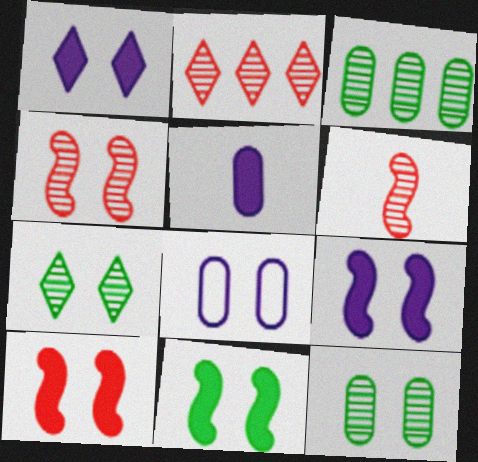[[7, 8, 10], 
[9, 10, 11]]